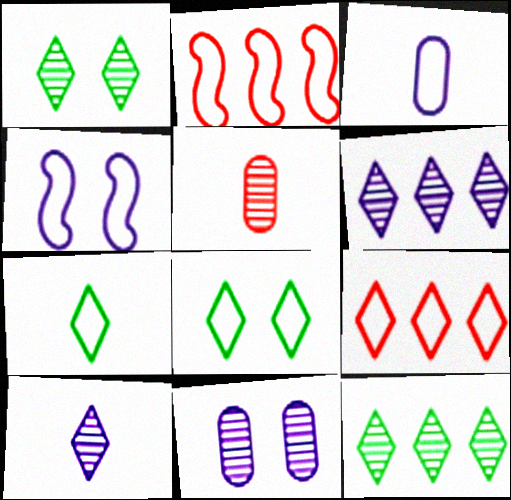[[2, 3, 8]]